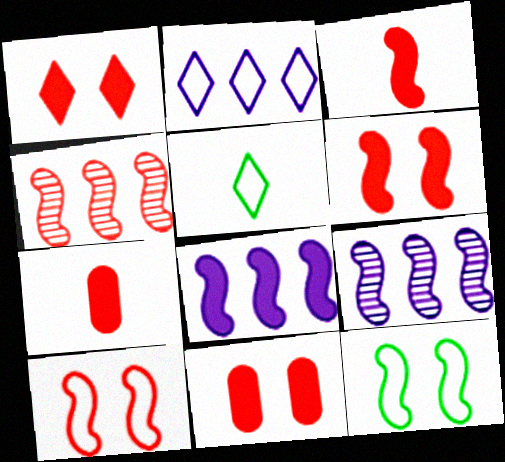[[1, 6, 11], 
[3, 4, 10], 
[3, 9, 12], 
[5, 9, 11]]